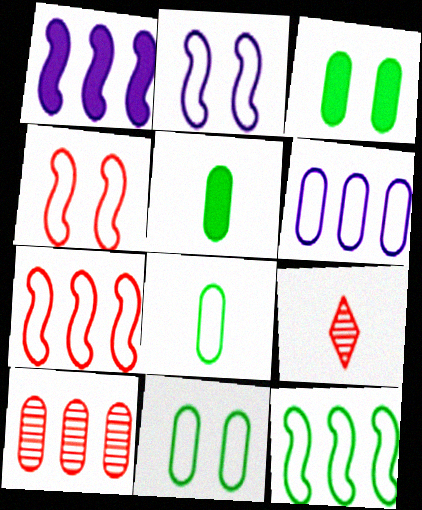[[1, 9, 11]]